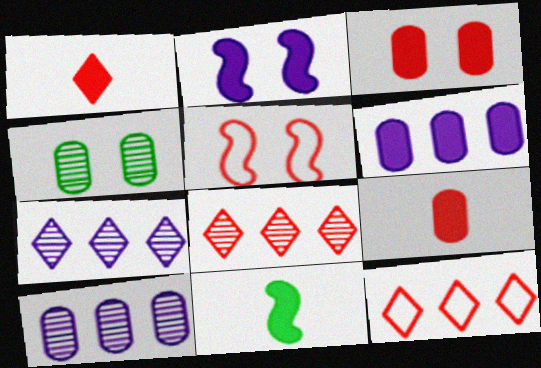[[5, 8, 9]]